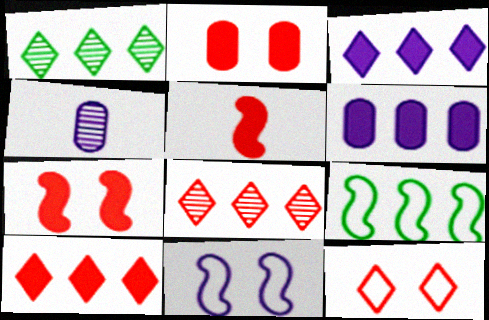[[2, 5, 10], 
[3, 4, 11], 
[6, 8, 9]]